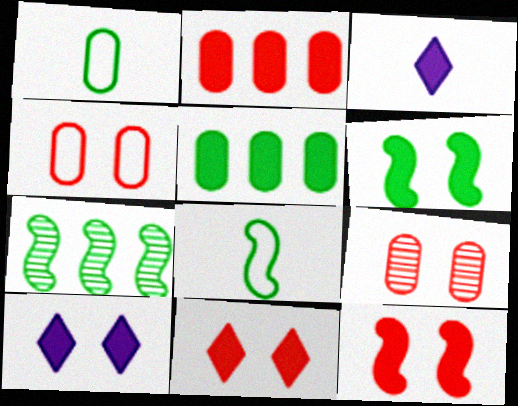[[2, 3, 6], 
[3, 4, 7], 
[3, 5, 12], 
[6, 7, 8]]